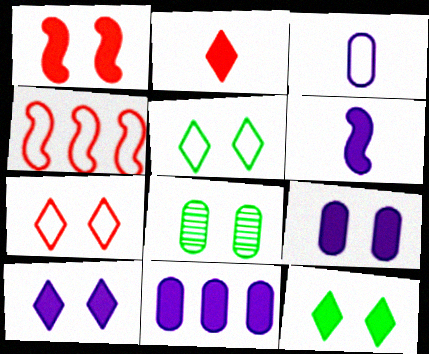[[1, 9, 12], 
[3, 4, 5], 
[6, 10, 11]]